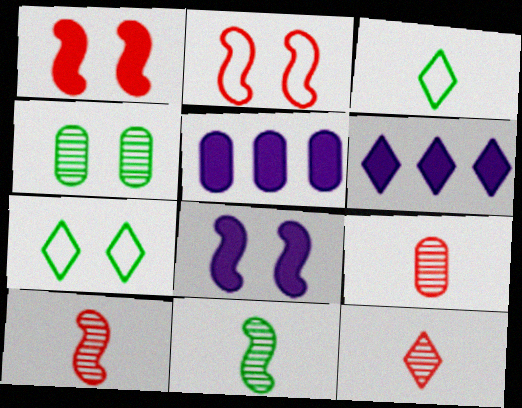[[5, 7, 10], 
[6, 7, 12], 
[9, 10, 12]]